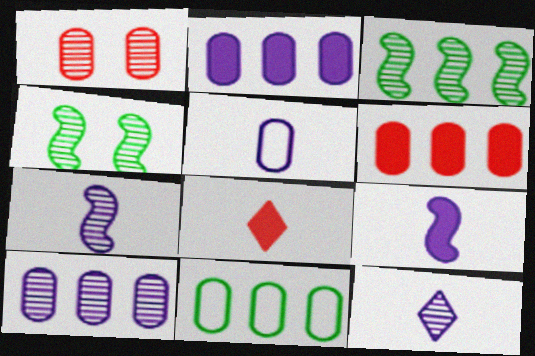[[1, 3, 12], 
[5, 9, 12], 
[6, 10, 11]]